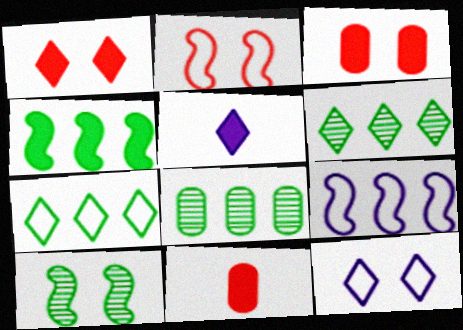[[2, 5, 8], 
[3, 4, 5], 
[3, 10, 12], 
[4, 7, 8]]